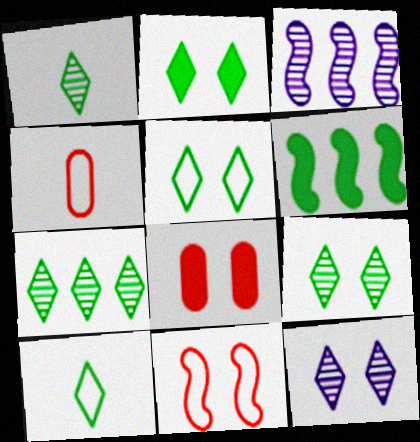[[1, 7, 9], 
[2, 3, 4], 
[2, 5, 9], 
[2, 7, 10], 
[3, 8, 10], 
[4, 6, 12]]